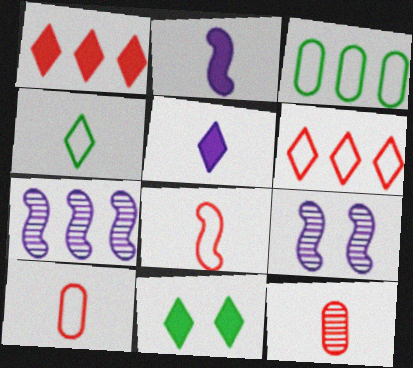[[1, 3, 7], 
[1, 5, 11], 
[2, 4, 12], 
[7, 10, 11]]